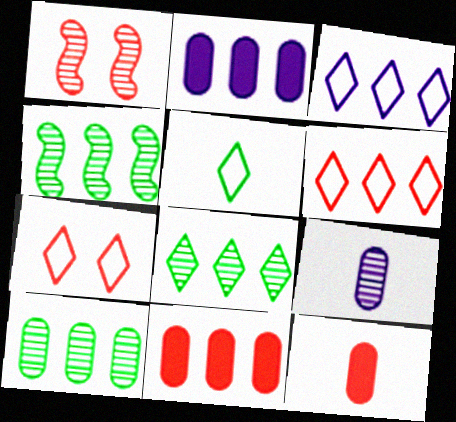[[1, 2, 5], 
[1, 6, 12], 
[1, 8, 9], 
[2, 4, 6], 
[3, 4, 11], 
[3, 5, 7], 
[4, 8, 10]]